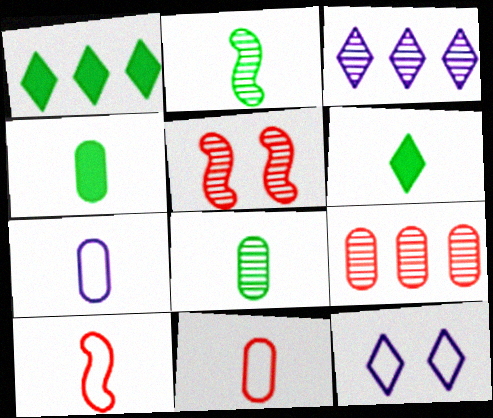[[1, 5, 7], 
[3, 5, 8]]